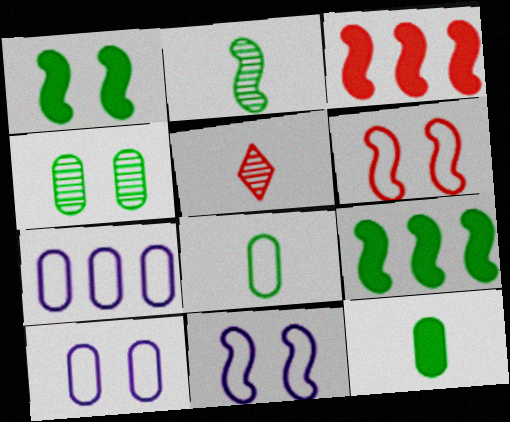[[1, 5, 7], 
[2, 3, 11], 
[5, 9, 10]]